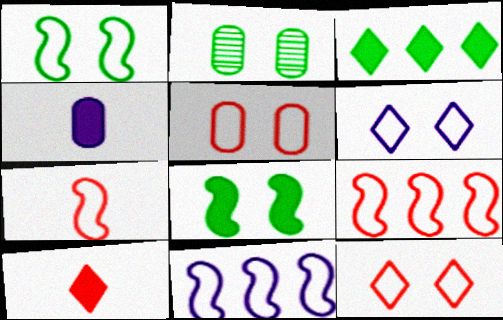[[1, 5, 6], 
[1, 7, 11], 
[2, 10, 11]]